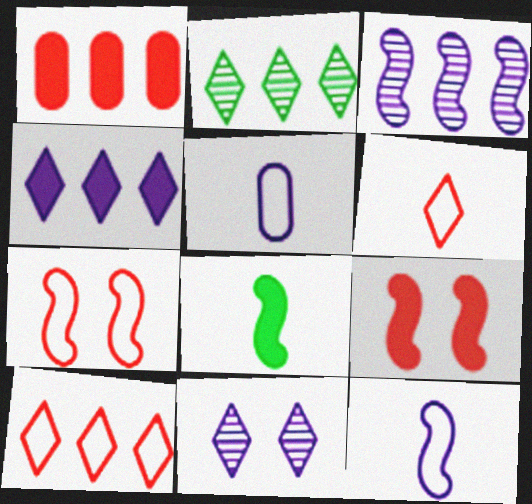[[2, 4, 10], 
[2, 5, 9], 
[3, 7, 8]]